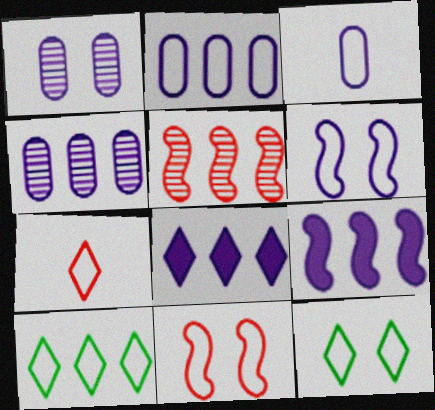[[3, 10, 11]]